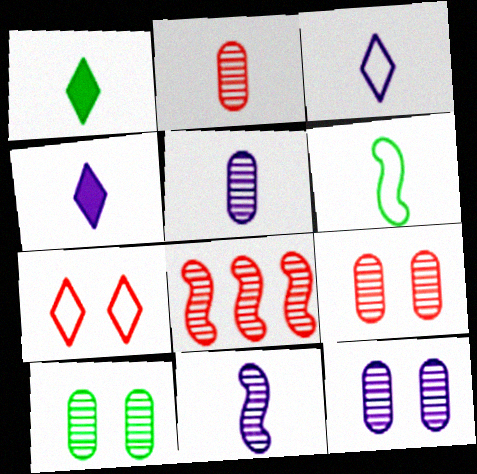[[2, 4, 6], 
[9, 10, 12]]